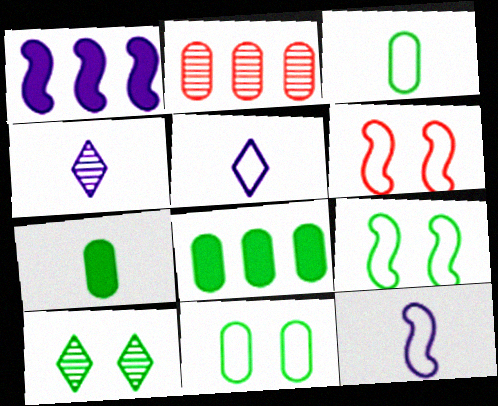[[4, 6, 8]]